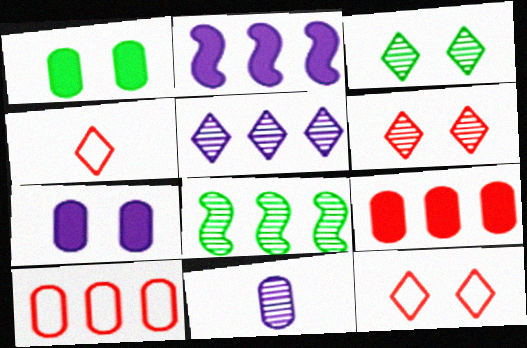[[1, 10, 11], 
[4, 7, 8], 
[6, 8, 11]]